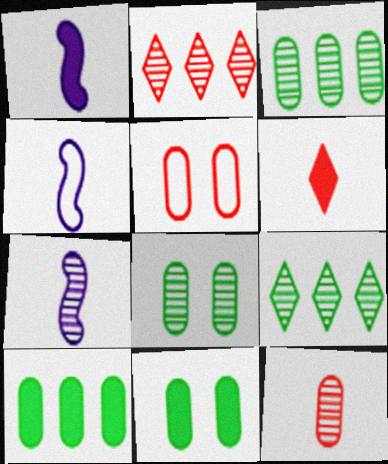[[1, 4, 7], 
[1, 5, 9], 
[2, 4, 11], 
[2, 7, 8]]